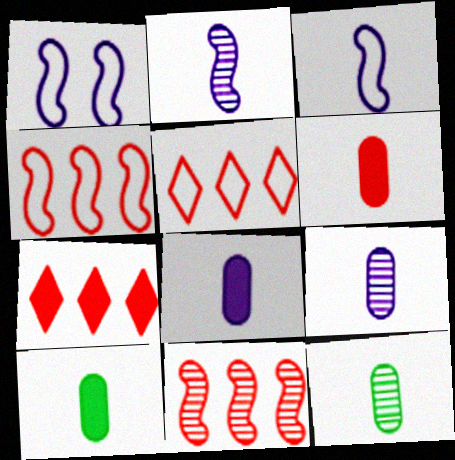[[1, 7, 12], 
[6, 8, 10]]